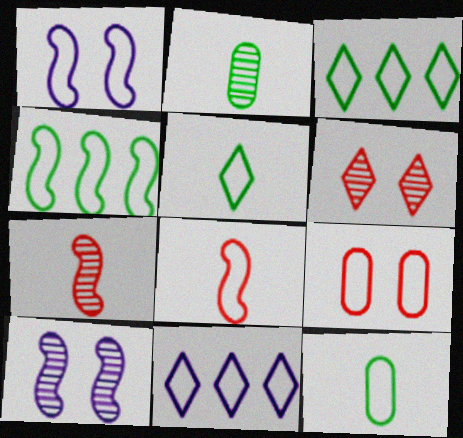[[1, 4, 8]]